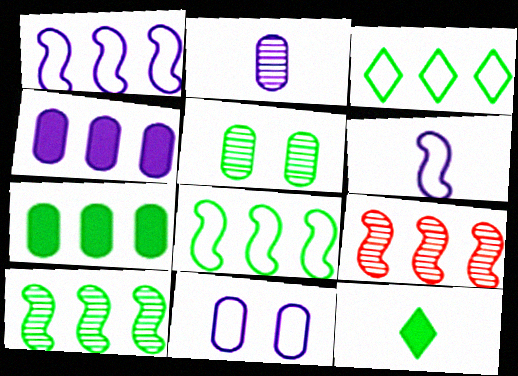[[2, 4, 11], 
[3, 4, 9], 
[3, 7, 10], 
[5, 8, 12], 
[9, 11, 12]]